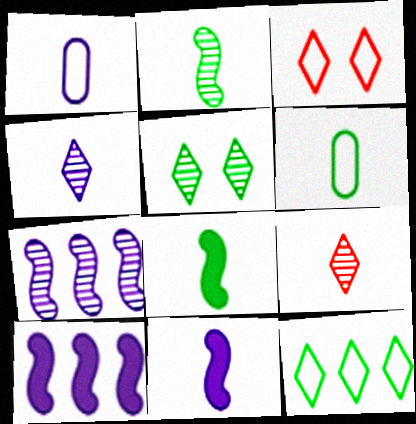[[1, 4, 11], 
[1, 8, 9], 
[6, 9, 11]]